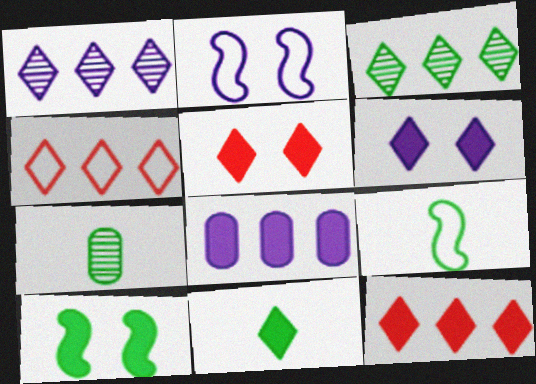[[2, 7, 12], 
[6, 11, 12], 
[7, 9, 11]]